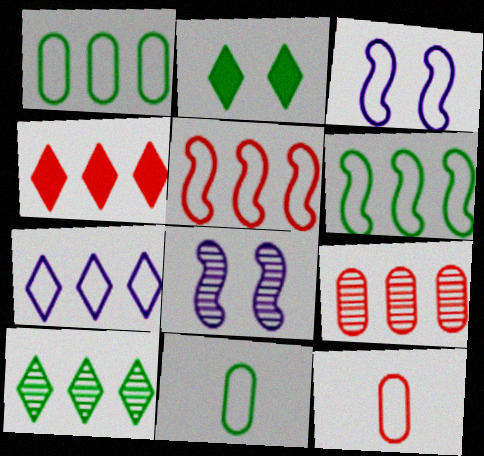[[1, 5, 7], 
[4, 5, 9], 
[4, 7, 10], 
[4, 8, 11]]